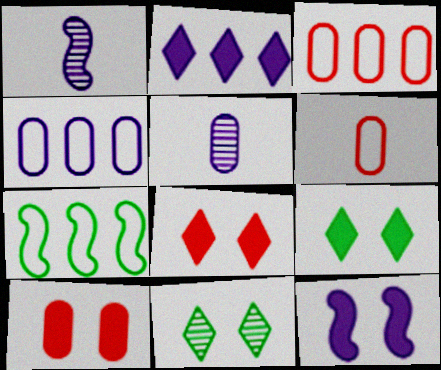[[1, 3, 9], 
[5, 7, 8], 
[9, 10, 12]]